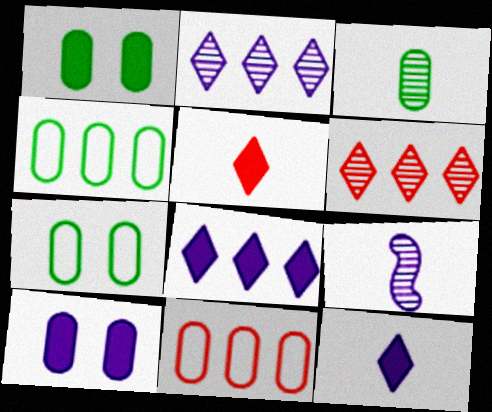[[1, 3, 4], 
[3, 10, 11]]